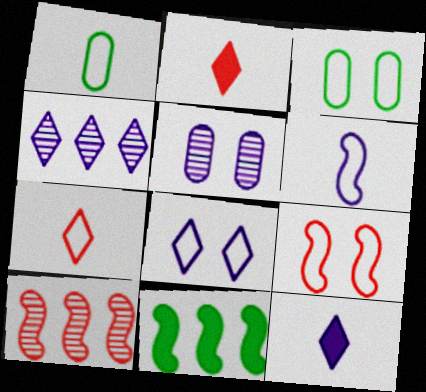[[1, 6, 7], 
[3, 8, 9], 
[3, 10, 12], 
[4, 8, 12], 
[5, 7, 11]]